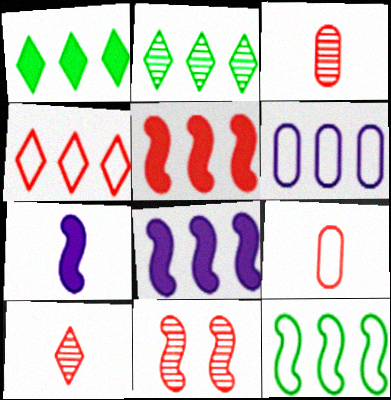[[2, 5, 6], 
[4, 6, 12], 
[7, 11, 12]]